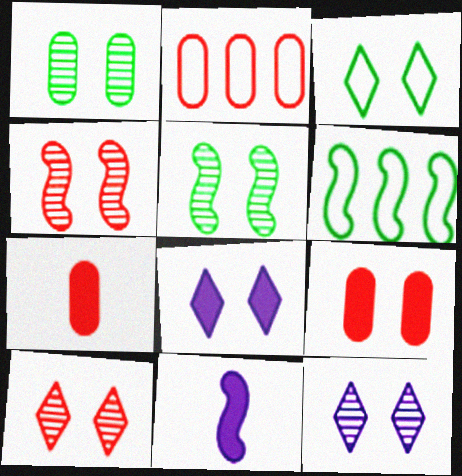[[1, 4, 12], 
[3, 8, 10], 
[4, 6, 11], 
[6, 7, 12]]